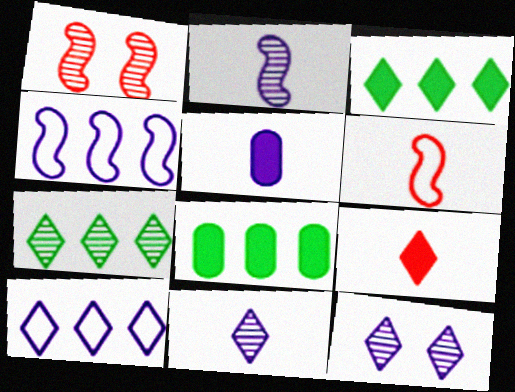[[4, 5, 12], 
[6, 8, 12]]